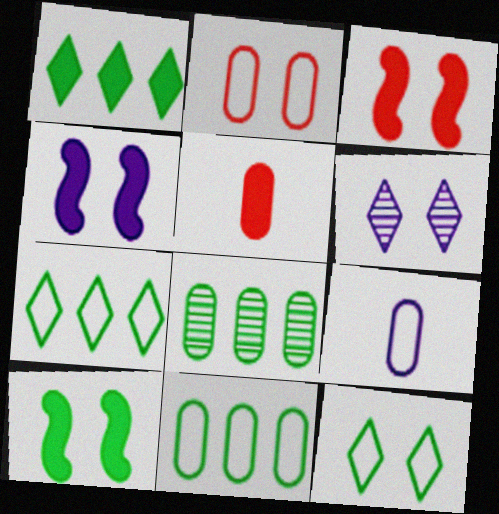[[1, 4, 5], 
[2, 6, 10], 
[2, 9, 11], 
[3, 4, 10]]